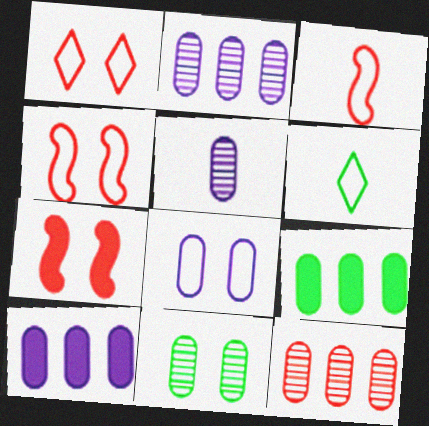[[2, 6, 7], 
[5, 8, 10], 
[5, 11, 12]]